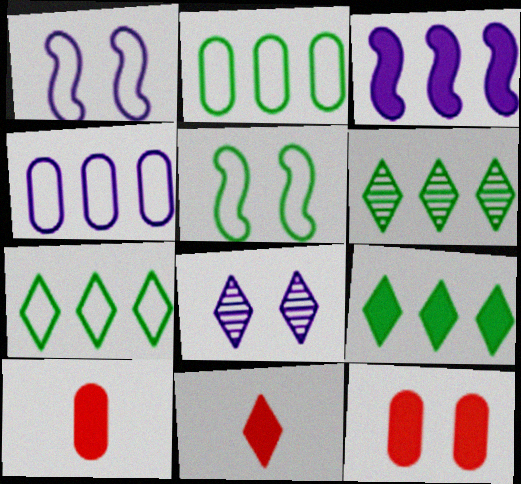[[1, 6, 10], 
[5, 8, 12], 
[6, 7, 9], 
[7, 8, 11]]